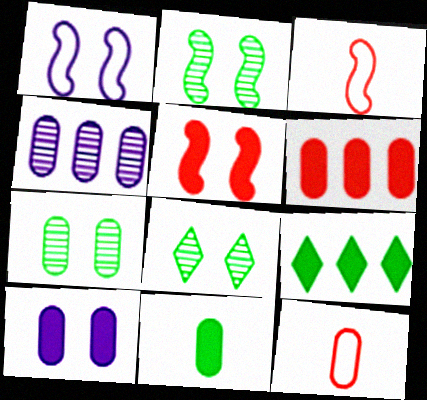[[1, 2, 5], 
[2, 7, 8], 
[6, 10, 11]]